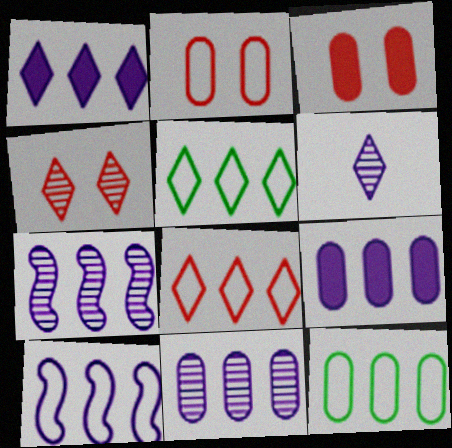[[1, 10, 11], 
[8, 10, 12]]